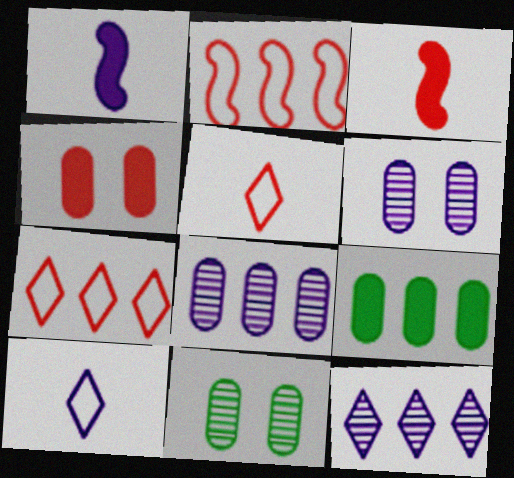[[1, 7, 11], 
[2, 9, 12]]